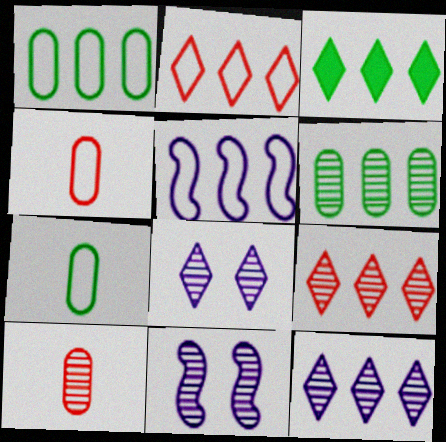[[1, 2, 5], 
[2, 3, 12], 
[3, 4, 11]]